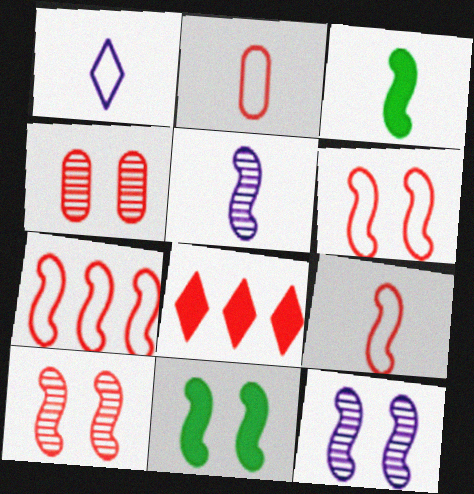[[2, 8, 10], 
[3, 5, 9], 
[3, 7, 12], 
[4, 8, 9], 
[5, 7, 11], 
[6, 7, 9], 
[6, 11, 12]]